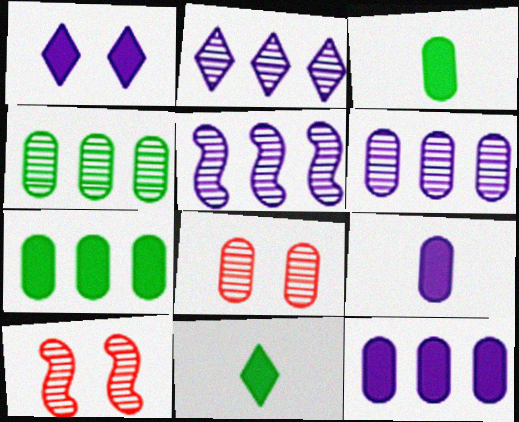[[2, 5, 6]]